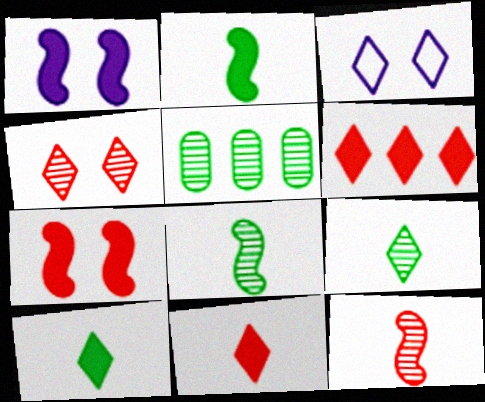[[3, 6, 9]]